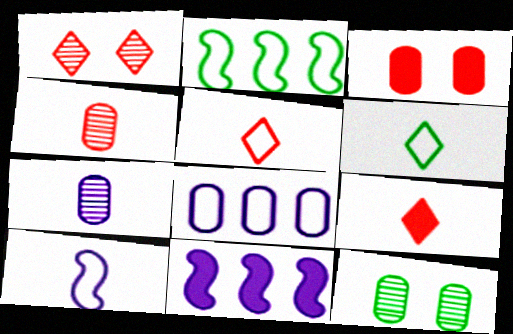[[5, 11, 12]]